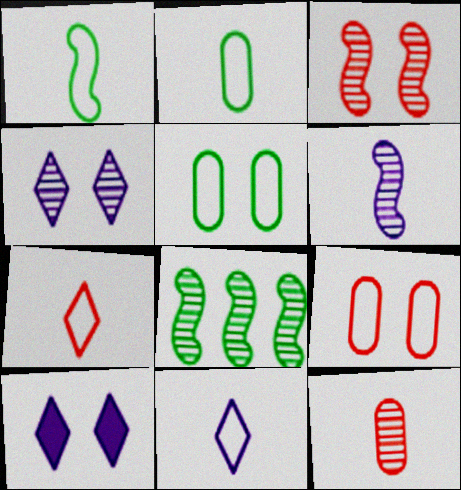[[3, 5, 10], 
[3, 6, 8], 
[4, 8, 12]]